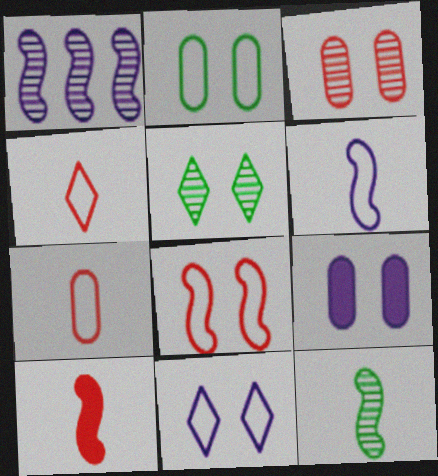[[2, 3, 9], 
[2, 8, 11], 
[5, 8, 9], 
[6, 10, 12]]